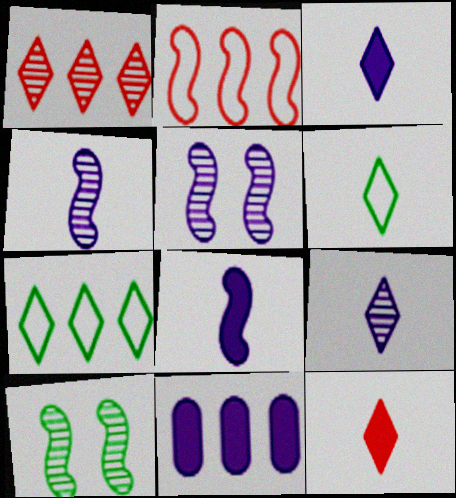[[2, 8, 10], 
[6, 9, 12]]